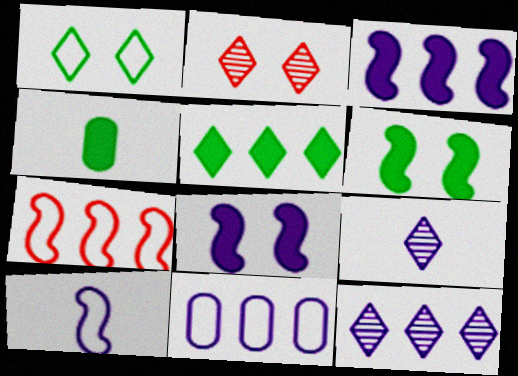[[3, 11, 12], 
[4, 5, 6], 
[8, 9, 11]]